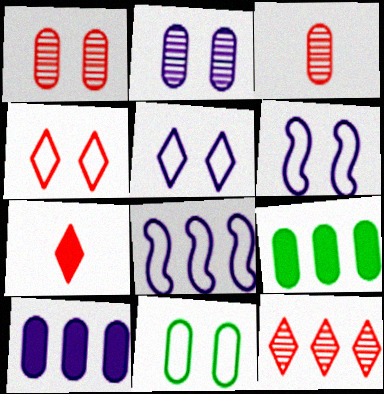[[3, 10, 11], 
[4, 6, 11], 
[4, 7, 12], 
[8, 9, 12]]